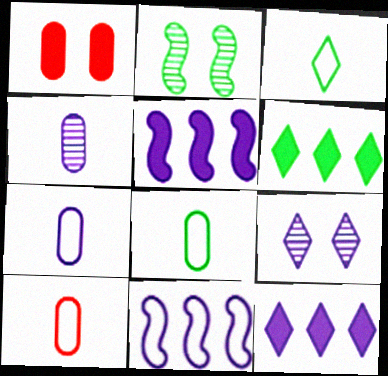[[2, 6, 8], 
[2, 10, 12], 
[5, 7, 9], 
[7, 8, 10]]